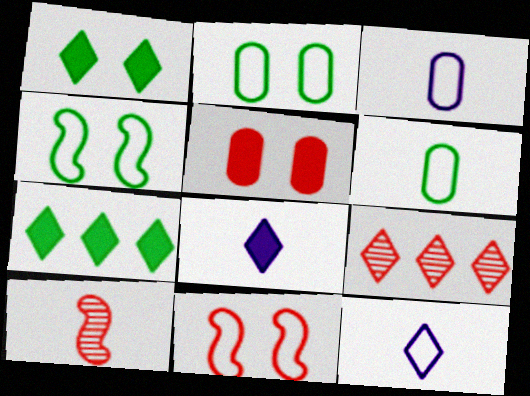[[1, 9, 12], 
[6, 8, 10]]